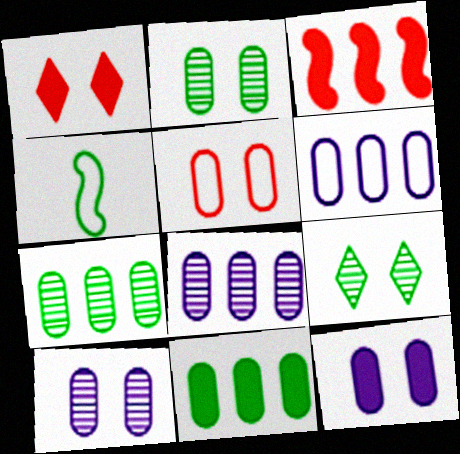[[1, 4, 8], 
[2, 5, 12], 
[4, 9, 11]]